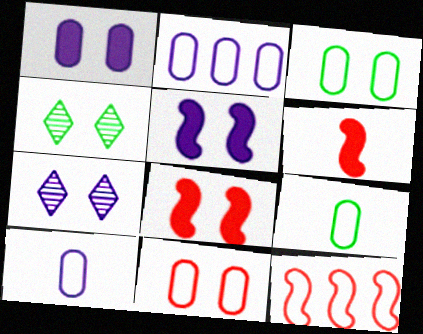[[2, 4, 6], 
[2, 9, 11], 
[3, 7, 8], 
[4, 5, 11]]